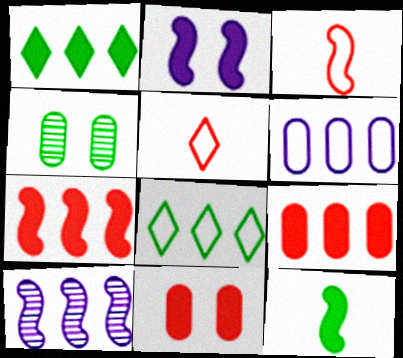[[2, 7, 12], 
[4, 8, 12], 
[8, 9, 10]]